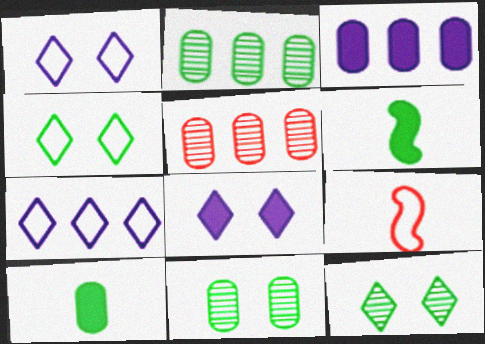[[1, 5, 6], 
[2, 4, 6], 
[2, 8, 9], 
[3, 9, 12]]